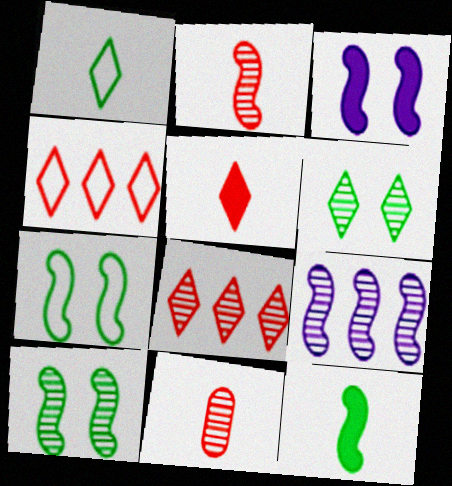[[2, 9, 10], 
[6, 9, 11]]